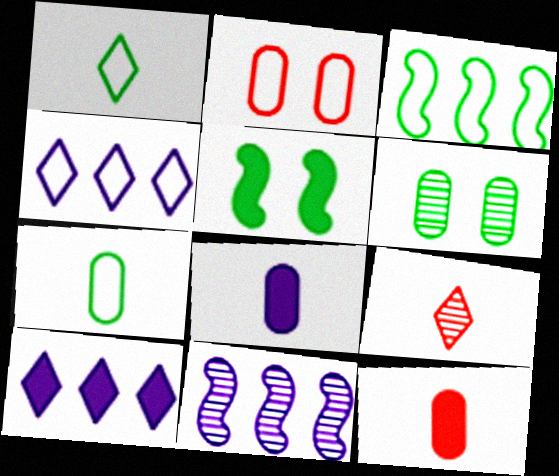[[5, 10, 12], 
[6, 9, 11]]